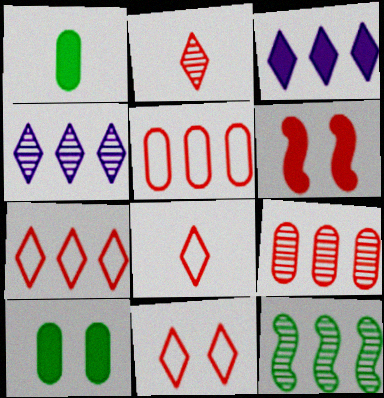[[1, 3, 6], 
[2, 5, 6], 
[3, 5, 12], 
[4, 9, 12], 
[6, 8, 9], 
[7, 8, 11]]